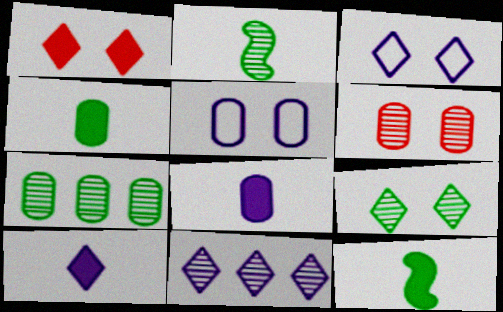[[1, 3, 9], 
[2, 6, 11], 
[2, 7, 9], 
[3, 10, 11]]